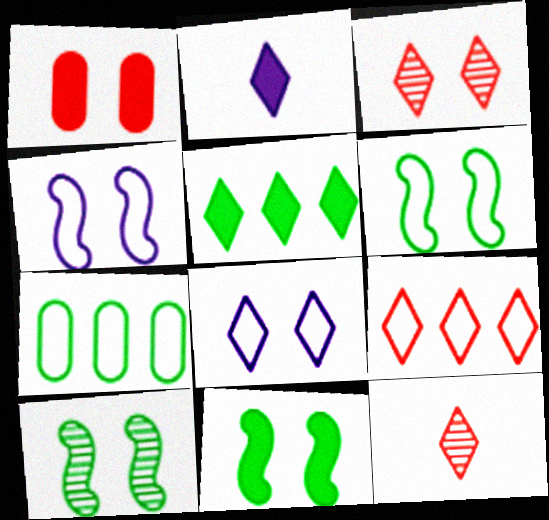[[1, 8, 10], 
[5, 8, 12], 
[6, 10, 11]]